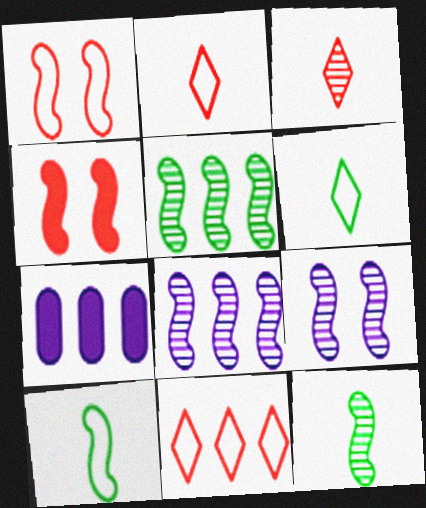[[4, 8, 10], 
[5, 7, 11]]